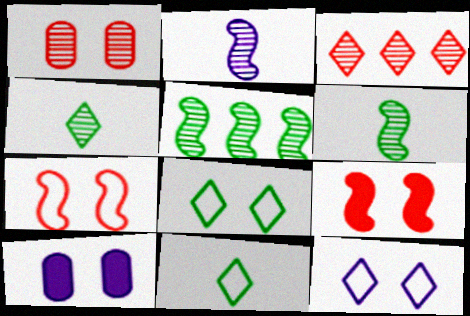[]